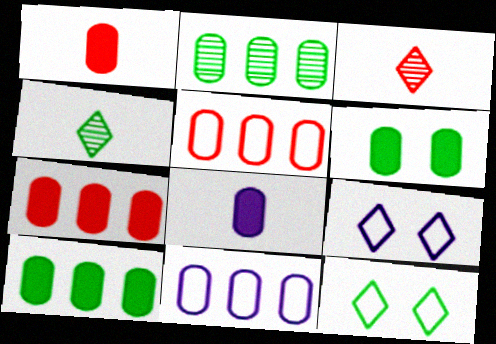[[2, 7, 11], 
[6, 7, 8]]